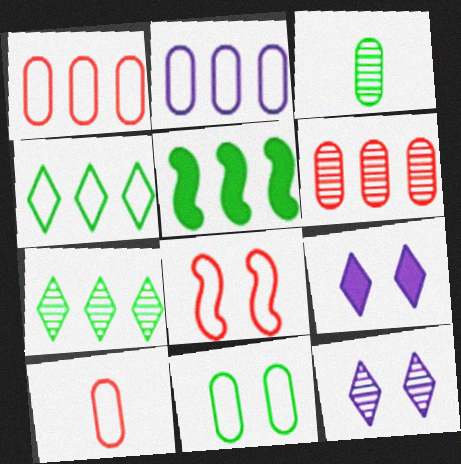[[2, 10, 11], 
[5, 10, 12]]